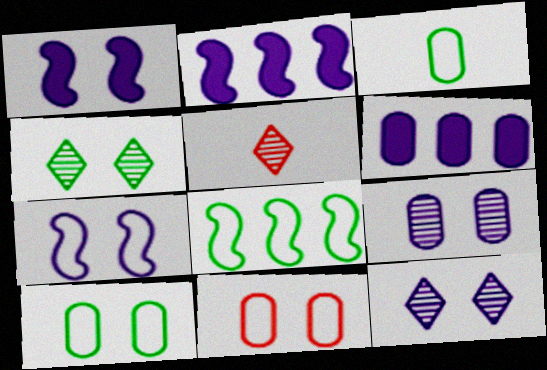[[1, 4, 11], 
[2, 5, 10]]